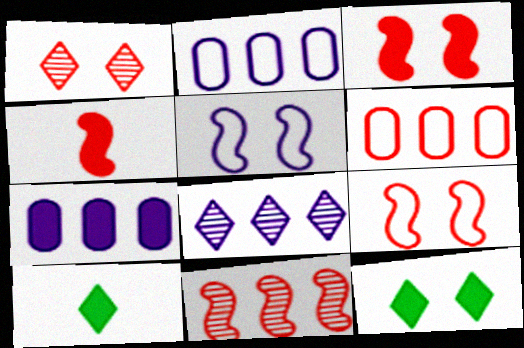[[1, 4, 6], 
[3, 7, 10], 
[4, 7, 12], 
[4, 9, 11]]